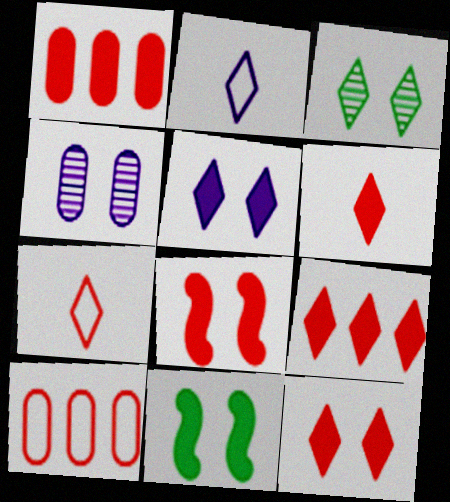[[1, 6, 8], 
[2, 3, 9], 
[6, 9, 12]]